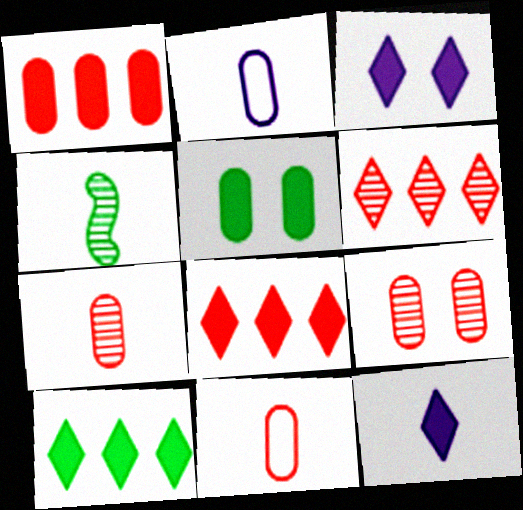[[1, 9, 11], 
[4, 11, 12]]